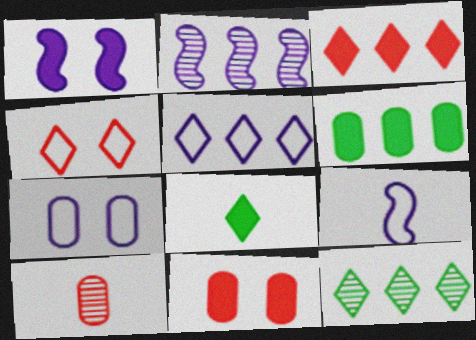[[1, 2, 9], 
[3, 5, 12], 
[5, 7, 9], 
[6, 7, 10], 
[8, 9, 10], 
[9, 11, 12]]